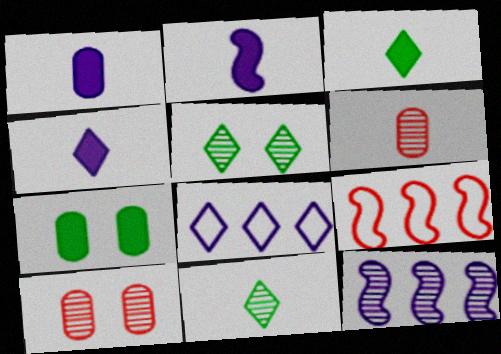[[1, 2, 4], 
[1, 5, 9], 
[5, 6, 12], 
[10, 11, 12]]